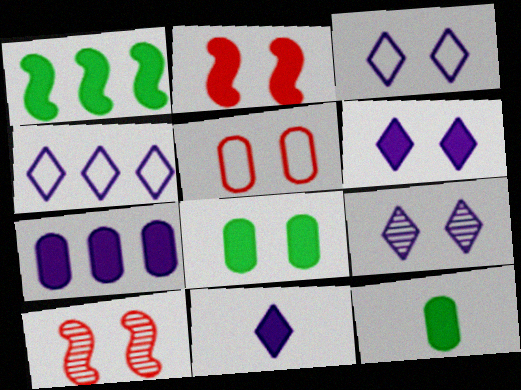[[2, 6, 8], 
[3, 6, 9], 
[3, 8, 10], 
[4, 9, 11], 
[4, 10, 12]]